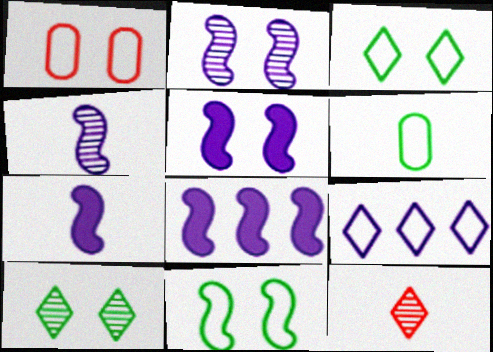[[1, 5, 10], 
[5, 7, 8], 
[6, 7, 12]]